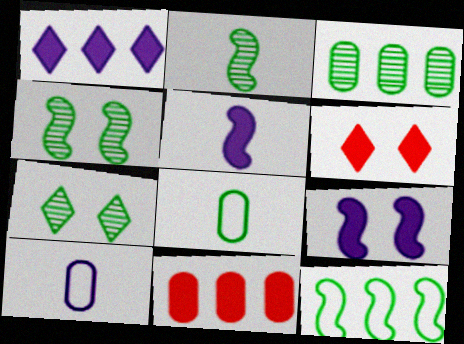[[2, 3, 7]]